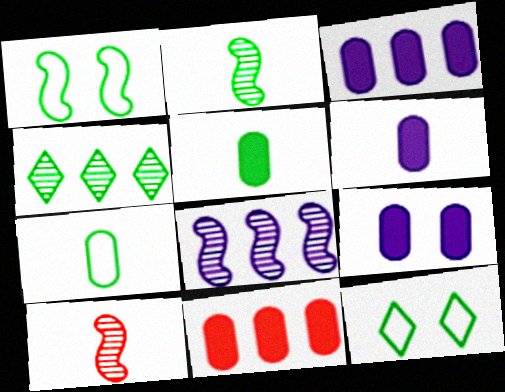[[1, 4, 5], 
[3, 6, 9], 
[3, 10, 12], 
[5, 9, 11]]